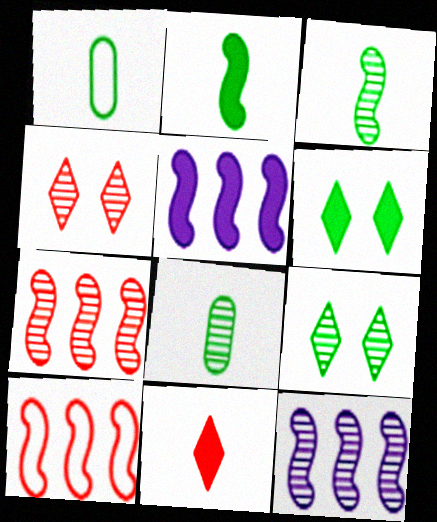[[1, 4, 5], 
[4, 8, 12]]